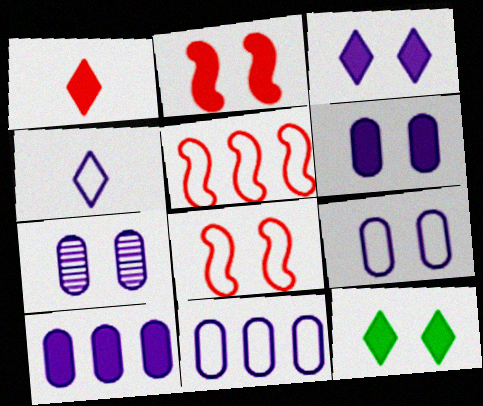[[2, 6, 12], 
[6, 7, 9], 
[7, 8, 12]]